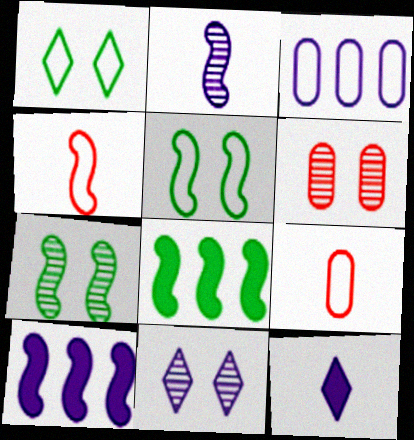[[1, 3, 4], 
[4, 7, 10], 
[6, 7, 11], 
[8, 9, 11]]